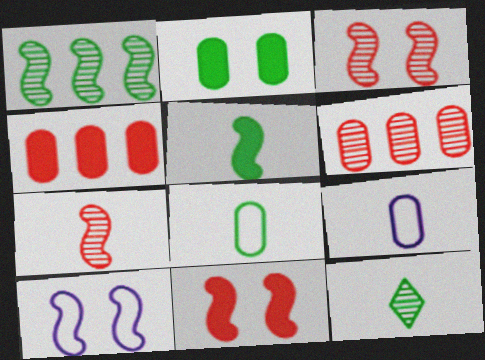[[2, 6, 9], 
[4, 10, 12], 
[5, 8, 12]]